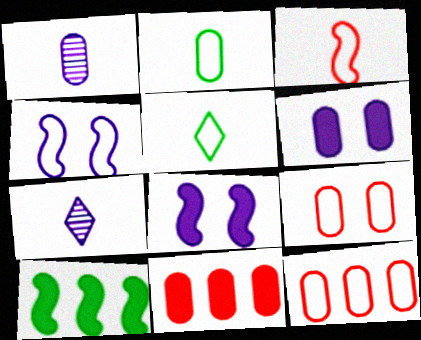[[4, 5, 12], 
[7, 9, 10]]